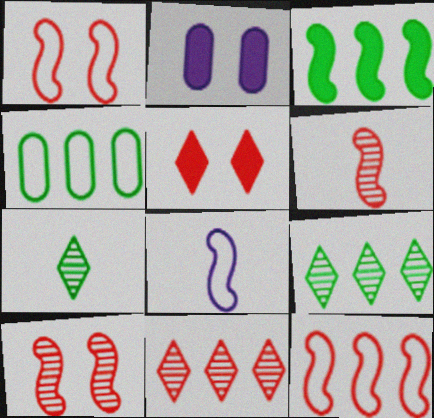[[2, 7, 12], 
[3, 4, 9], 
[3, 8, 10]]